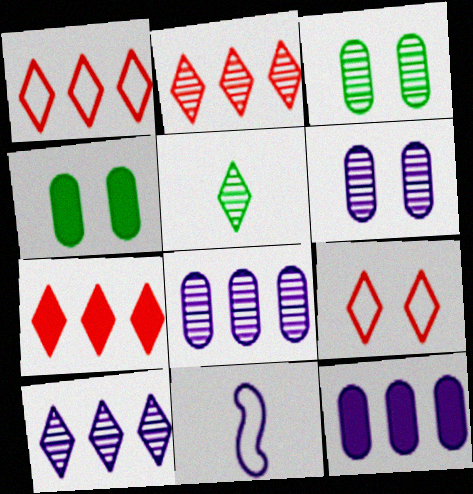[[1, 2, 7], 
[2, 4, 11], 
[3, 7, 11]]